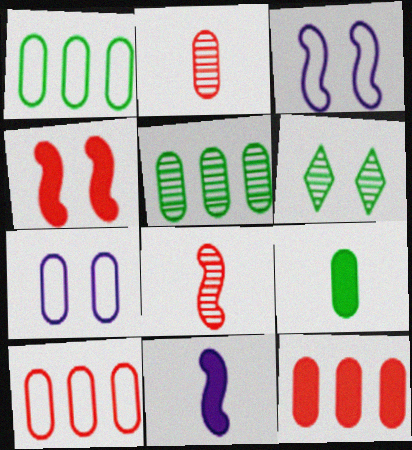[[4, 6, 7], 
[6, 10, 11]]